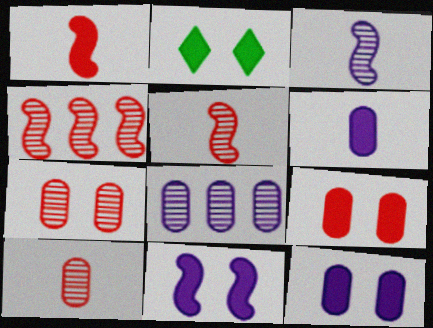[[2, 9, 11]]